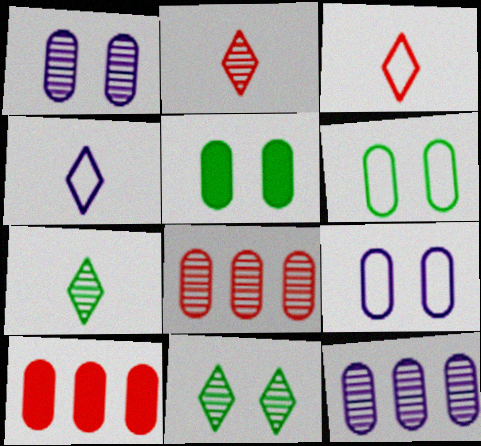[]